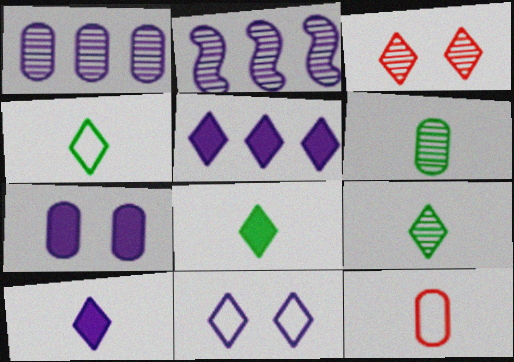[[2, 3, 6], 
[3, 4, 5], 
[4, 8, 9]]